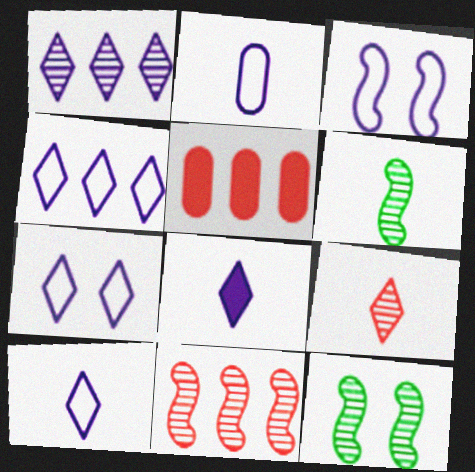[[1, 7, 8], 
[2, 3, 4], 
[4, 7, 10], 
[5, 6, 7], 
[5, 10, 12]]